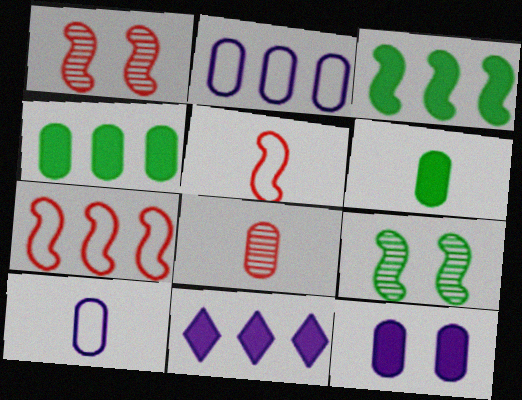[[6, 8, 10]]